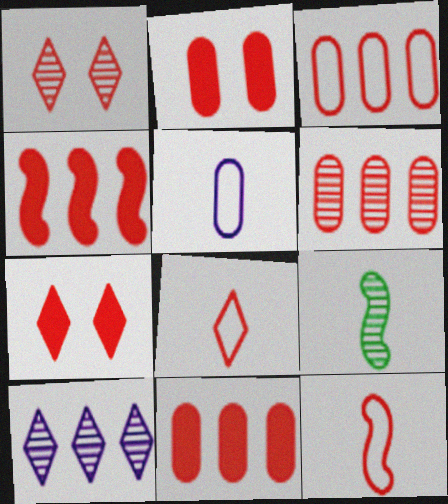[[1, 11, 12], 
[3, 6, 11], 
[6, 7, 12]]